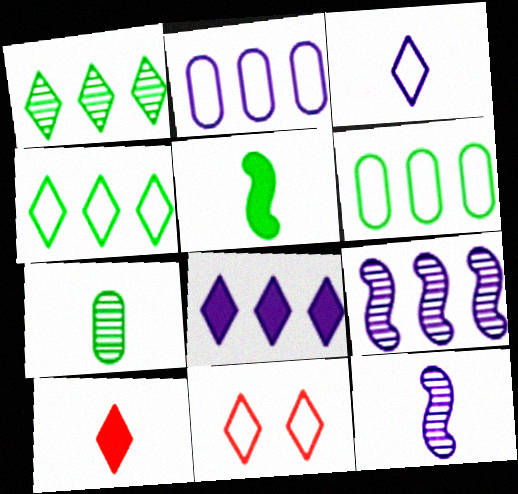[[2, 8, 9], 
[3, 4, 11]]